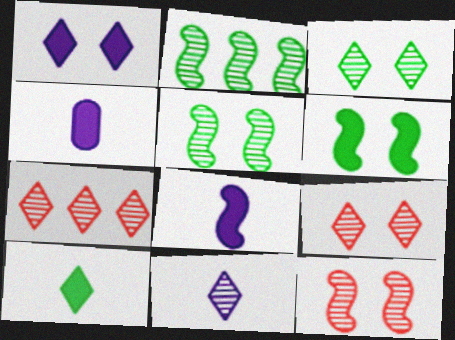[[3, 7, 11]]